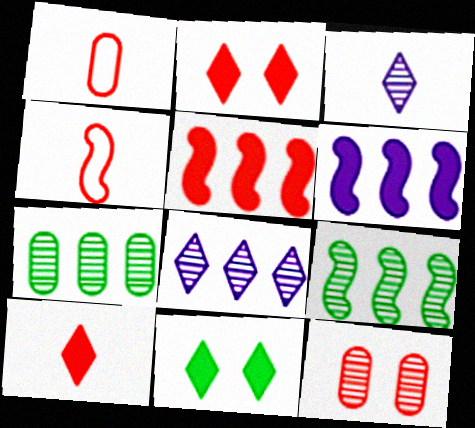[[3, 9, 12]]